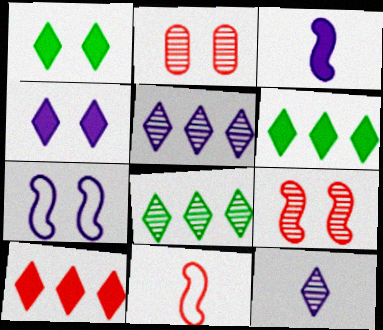[[1, 2, 7], 
[2, 10, 11]]